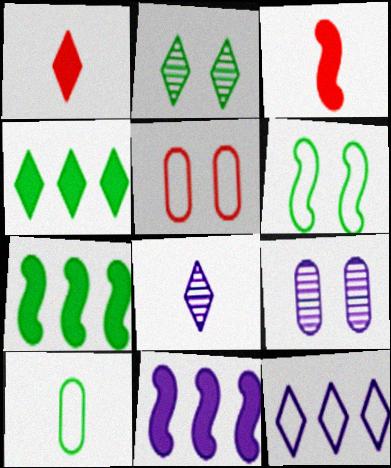[[1, 2, 12], 
[2, 7, 10], 
[3, 8, 10], 
[5, 7, 8]]